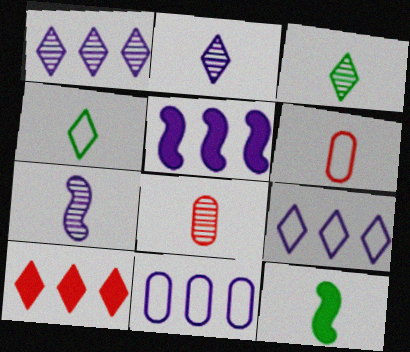[[1, 5, 11], 
[2, 6, 12], 
[3, 7, 8]]